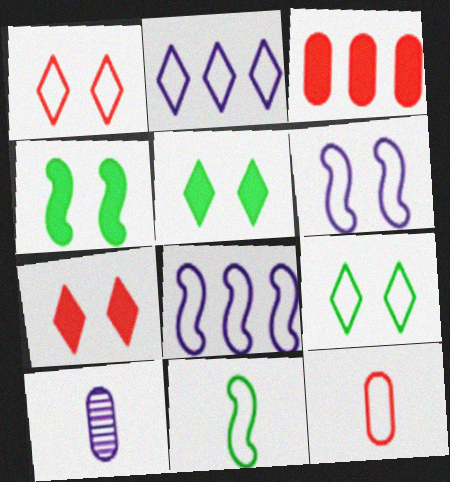[[8, 9, 12]]